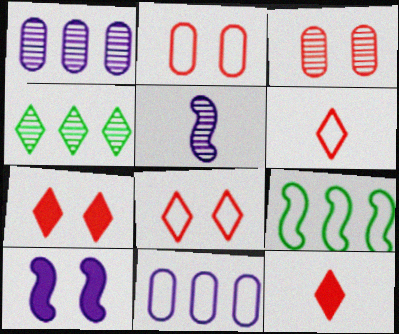[[3, 4, 5]]